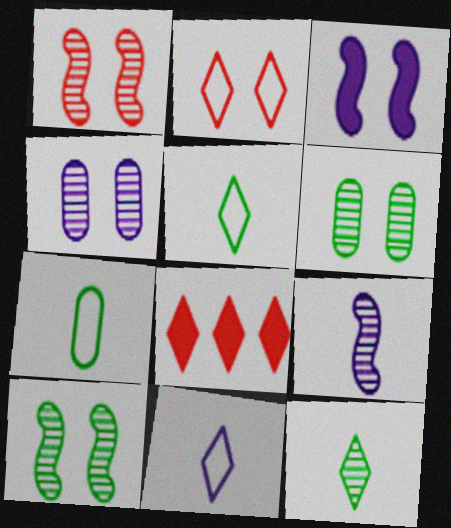[[2, 3, 6]]